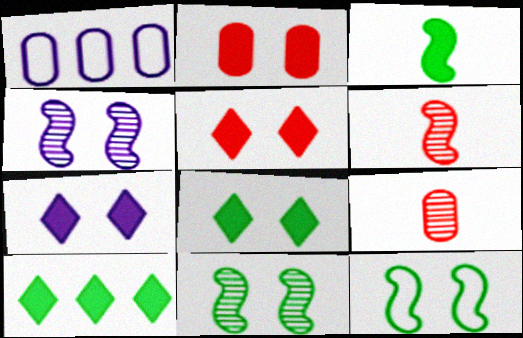[[1, 6, 8], 
[5, 7, 8]]